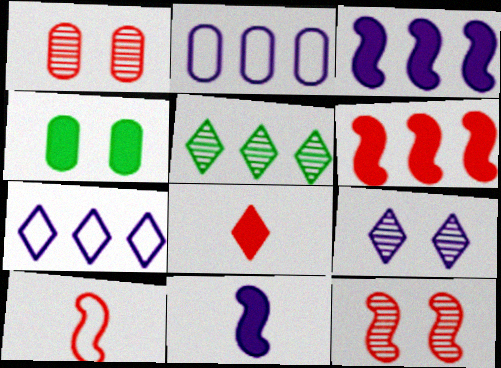[[2, 5, 6], 
[2, 9, 11], 
[3, 4, 8], 
[6, 10, 12]]